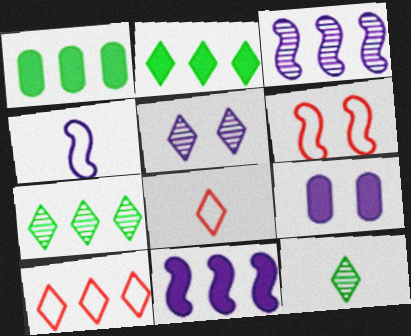[[1, 3, 10], 
[2, 5, 8]]